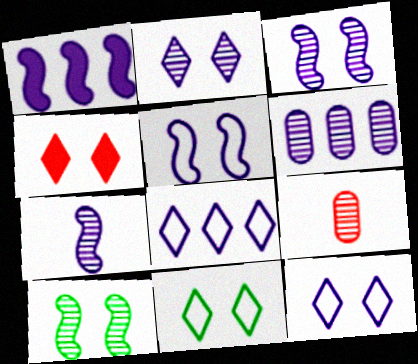[[1, 5, 7], 
[1, 6, 8], 
[1, 9, 11], 
[2, 4, 11], 
[2, 6, 7]]